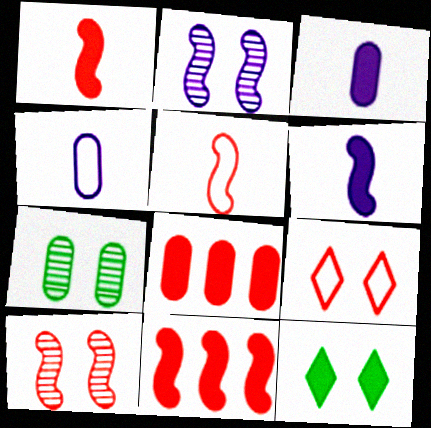[[3, 11, 12], 
[4, 7, 8], 
[5, 10, 11], 
[6, 8, 12]]